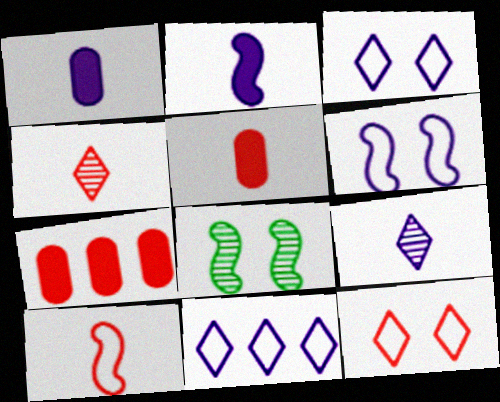[[4, 5, 10], 
[5, 8, 11]]